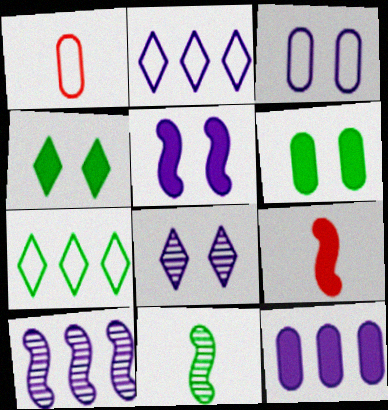[[1, 4, 10], 
[2, 10, 12], 
[3, 5, 8], 
[4, 9, 12], 
[6, 7, 11]]